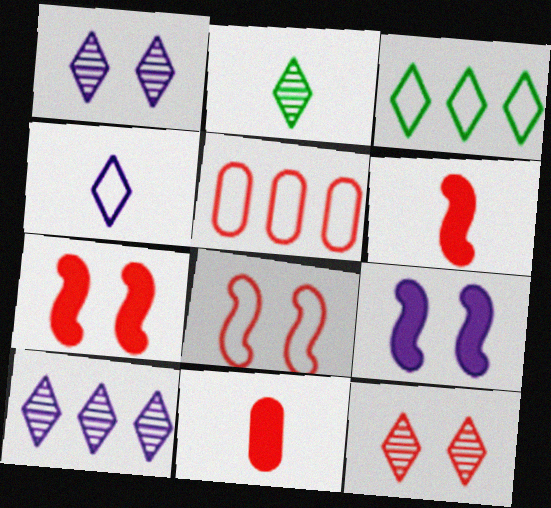[[2, 5, 9], 
[2, 10, 12], 
[5, 6, 12]]